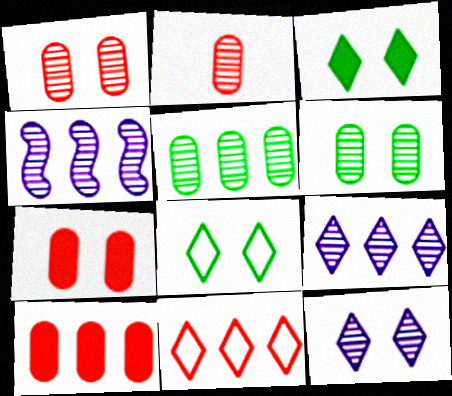[]